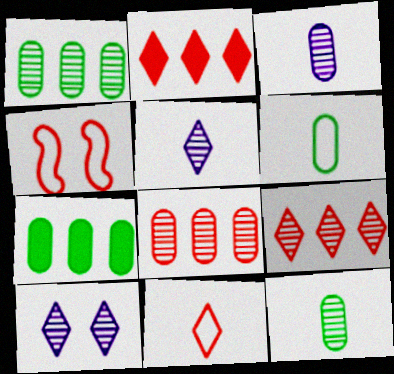[[4, 5, 7]]